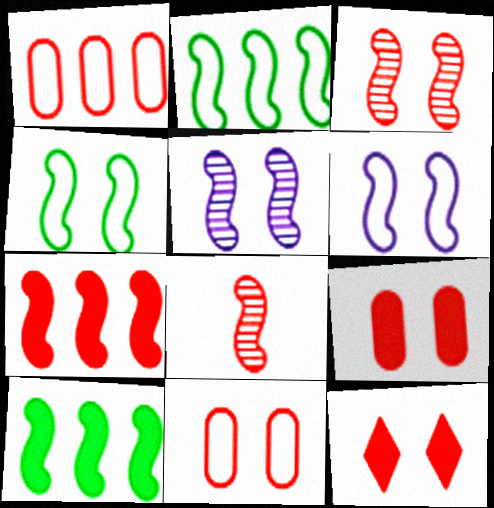[[1, 8, 12], 
[3, 11, 12], 
[6, 8, 10]]